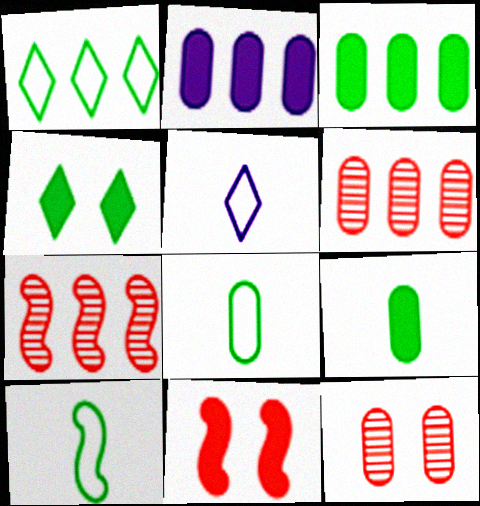[[1, 2, 7], 
[2, 8, 12]]